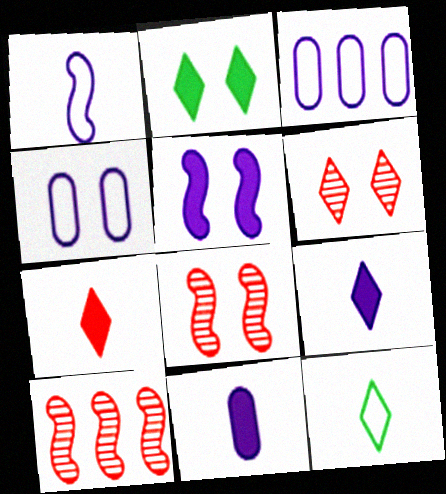[[2, 4, 8]]